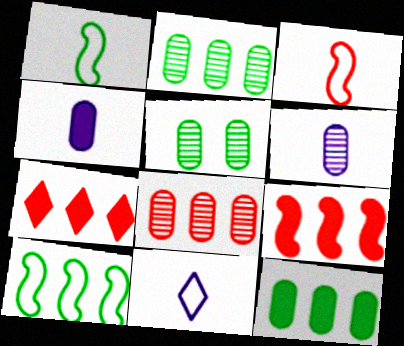[[5, 6, 8], 
[5, 9, 11]]